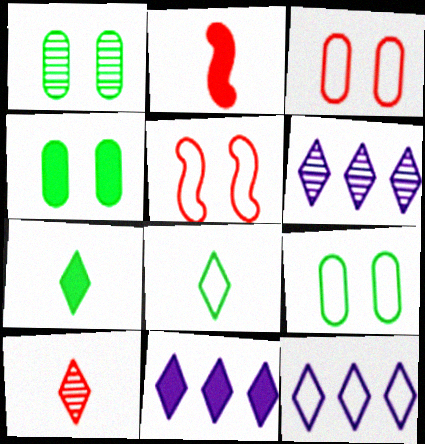[[1, 2, 12], 
[1, 4, 9], 
[2, 4, 11], 
[2, 6, 9], 
[6, 11, 12]]